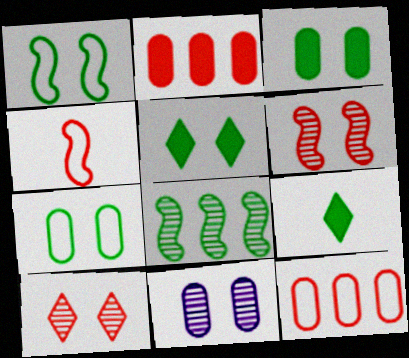[[2, 4, 10], 
[7, 8, 9]]